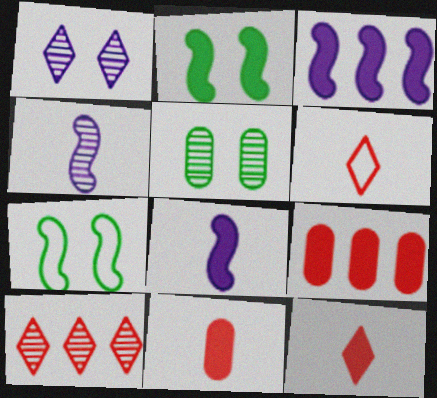[[3, 5, 6], 
[4, 5, 10]]